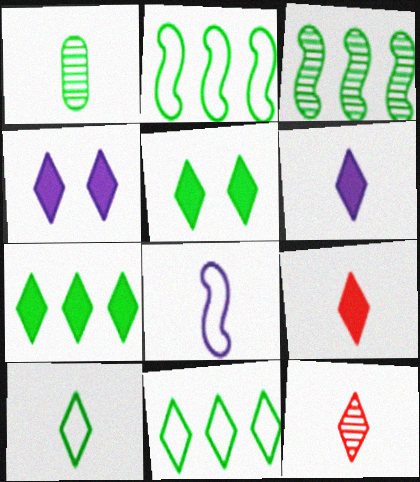[[1, 2, 5], 
[1, 8, 9], 
[4, 7, 9], 
[4, 11, 12], 
[6, 10, 12]]